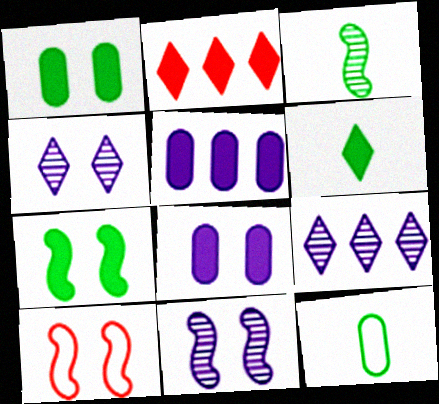[[1, 4, 10], 
[2, 11, 12], 
[3, 6, 12], 
[7, 10, 11]]